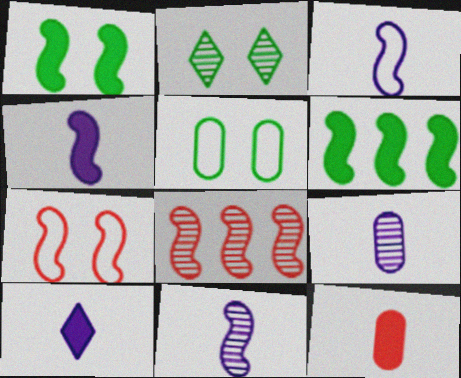[[1, 2, 5], 
[1, 3, 8], 
[2, 8, 9], 
[3, 4, 11], 
[3, 9, 10], 
[5, 8, 10], 
[6, 7, 11]]